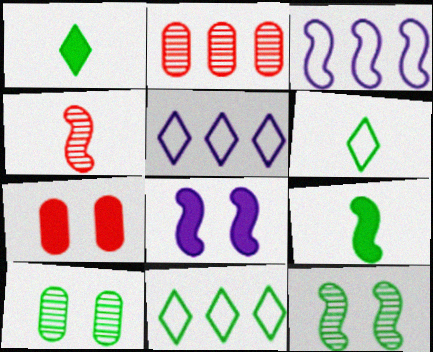[[2, 6, 8], 
[9, 10, 11]]